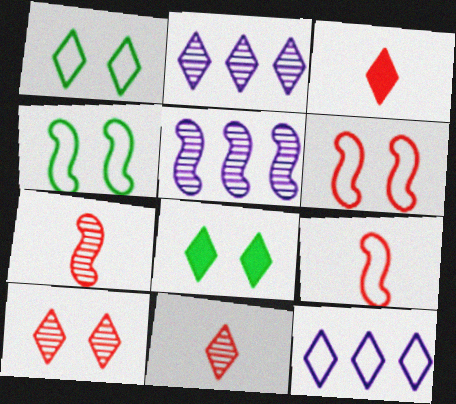[[1, 2, 3], 
[8, 11, 12]]